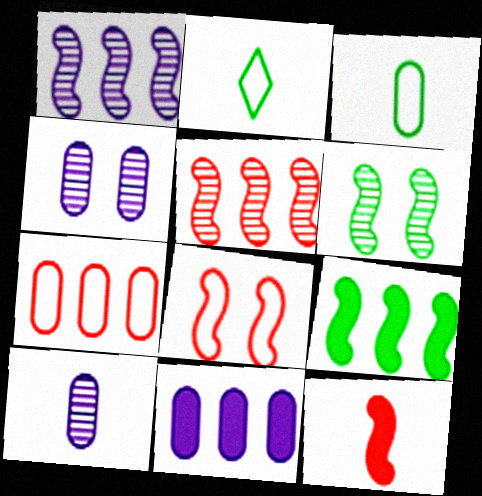[[2, 10, 12], 
[5, 8, 12]]